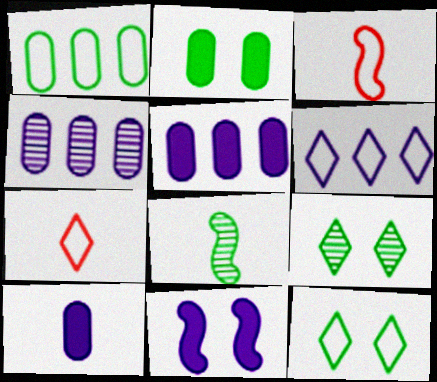[[3, 5, 9], 
[6, 7, 12], 
[7, 8, 10]]